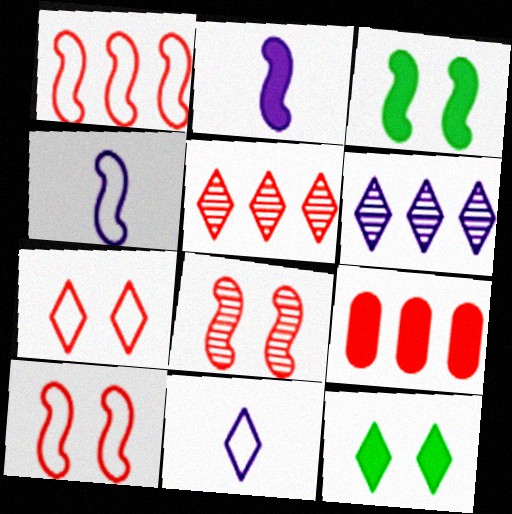[[1, 5, 9], 
[2, 9, 12], 
[5, 11, 12]]